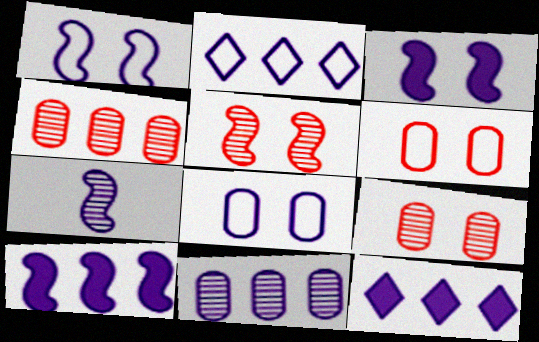[[1, 7, 10], 
[2, 10, 11], 
[7, 8, 12]]